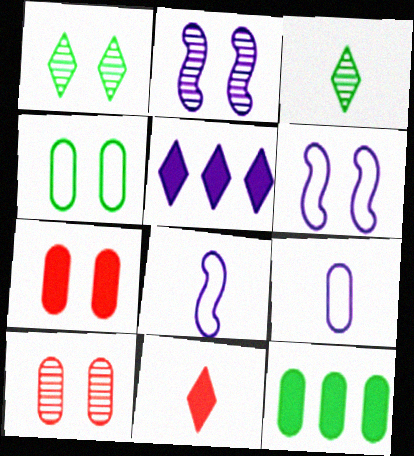[[1, 2, 10], 
[1, 6, 7], 
[2, 5, 9], 
[9, 10, 12]]